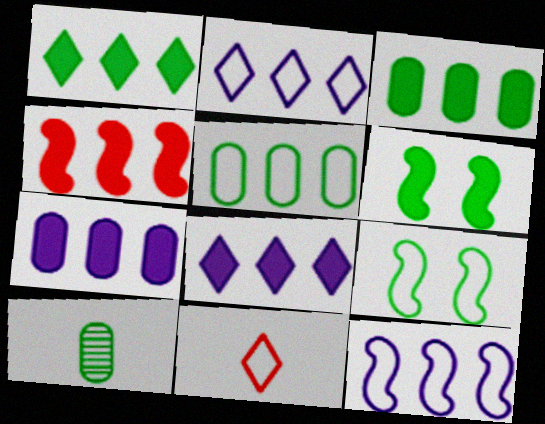[[1, 4, 7], 
[1, 9, 10], 
[3, 4, 8]]